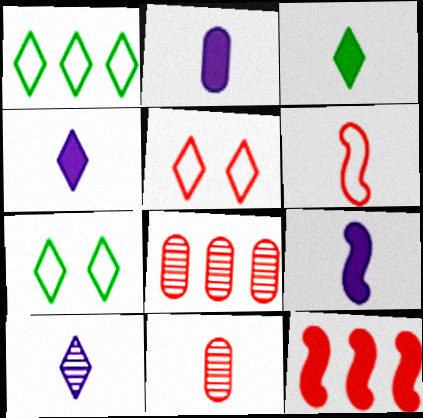[[2, 4, 9], 
[5, 11, 12], 
[7, 8, 9]]